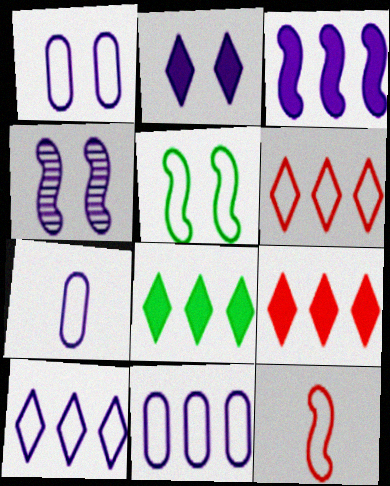[[1, 2, 4], 
[1, 7, 11], 
[5, 6, 7]]